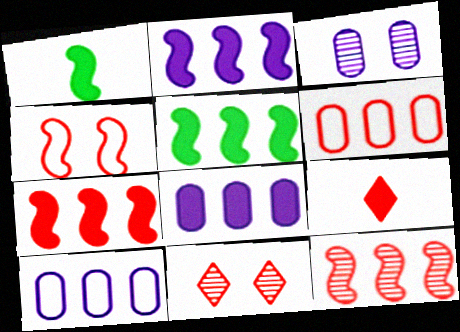[[1, 10, 11], 
[2, 5, 7]]